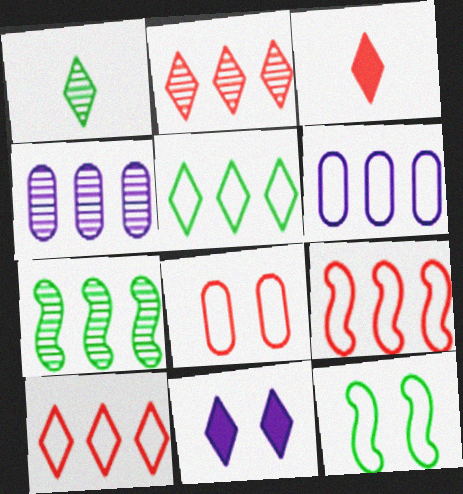[[1, 10, 11], 
[2, 4, 7], 
[3, 4, 12], 
[5, 6, 9]]